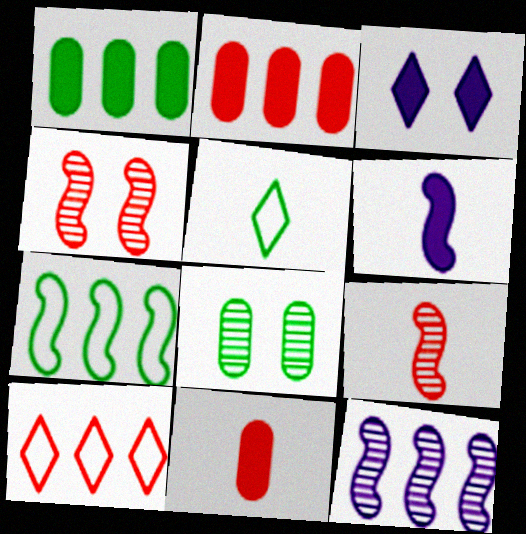[[1, 10, 12], 
[4, 6, 7], 
[4, 10, 11], 
[6, 8, 10]]